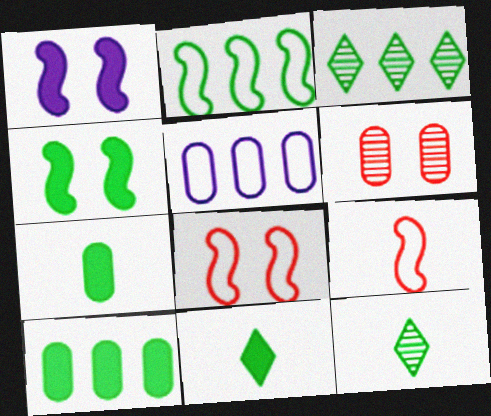[[2, 3, 10], 
[4, 10, 11], 
[5, 6, 7]]